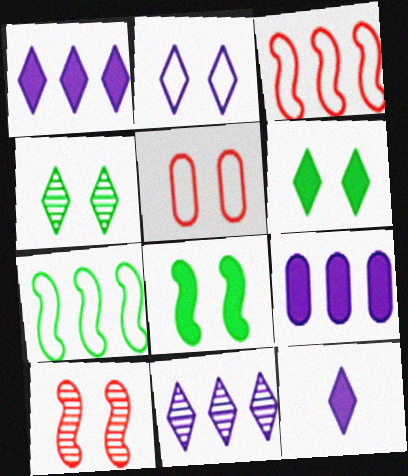[[2, 11, 12]]